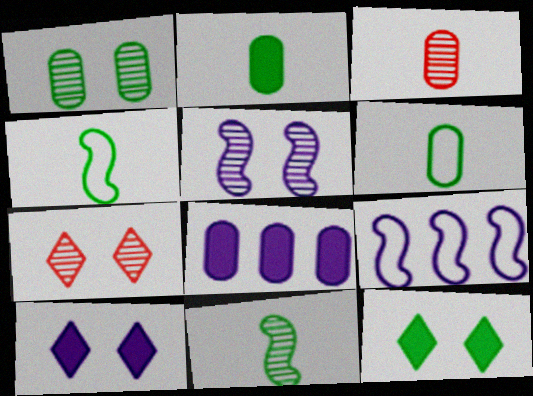[[1, 5, 7], 
[2, 7, 9], 
[3, 9, 12], 
[4, 7, 8]]